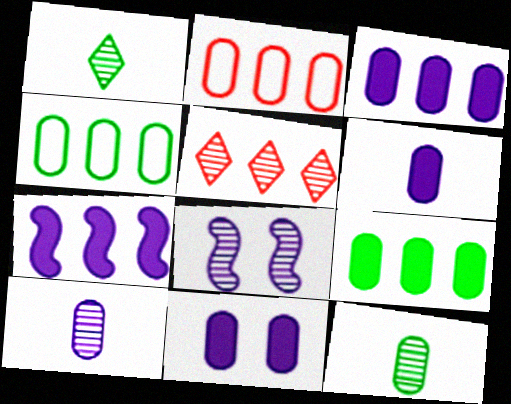[[2, 11, 12], 
[3, 6, 11], 
[4, 5, 7], 
[5, 8, 12]]